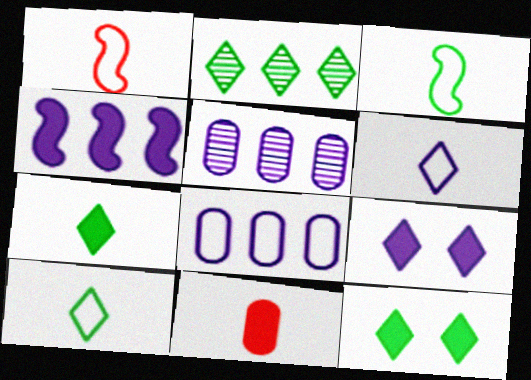[[1, 5, 12], 
[2, 10, 12], 
[4, 11, 12]]